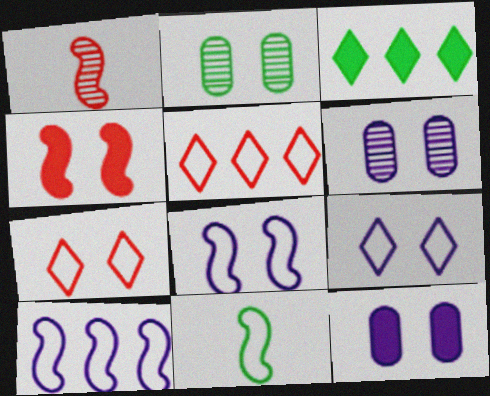[[2, 3, 11], 
[2, 4, 9]]